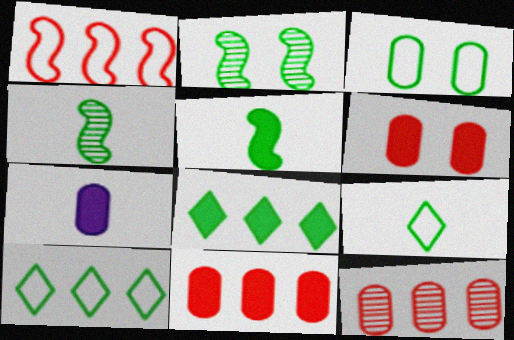[[3, 4, 8], 
[3, 7, 12]]